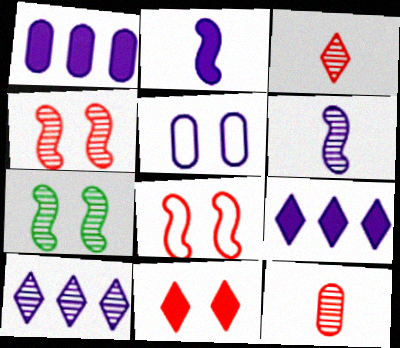[[2, 5, 10], 
[5, 6, 9], 
[5, 7, 11], 
[7, 10, 12]]